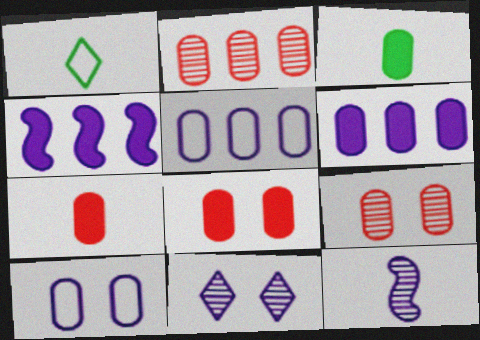[[1, 4, 9], 
[1, 7, 12], 
[2, 3, 10], 
[3, 5, 9], 
[3, 6, 8]]